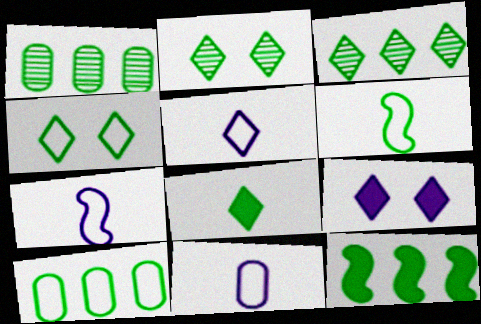[[3, 4, 8], 
[3, 10, 12], 
[4, 6, 10], 
[5, 7, 11]]